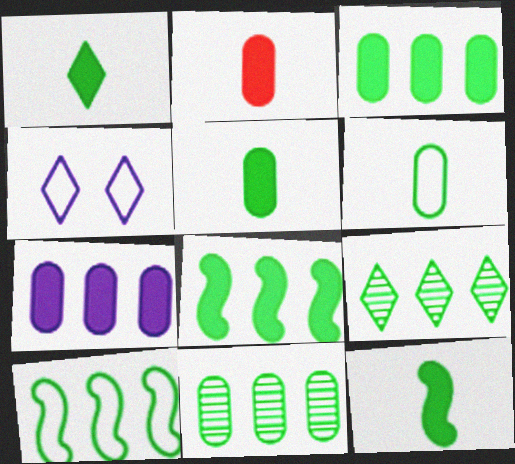[[1, 5, 12], 
[3, 9, 10]]